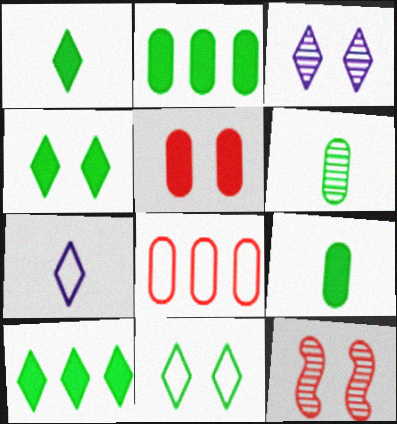[[1, 4, 10], 
[2, 7, 12]]